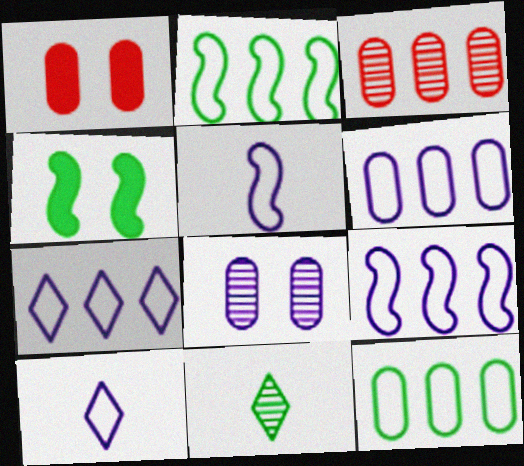[[1, 9, 11], 
[3, 4, 10], 
[4, 11, 12], 
[6, 7, 9]]